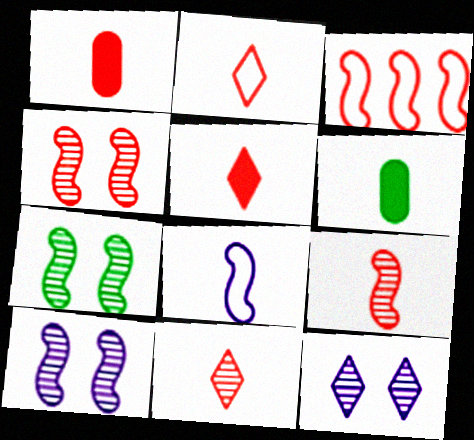[[1, 2, 9], 
[2, 5, 11], 
[3, 6, 12], 
[4, 7, 10], 
[6, 8, 11]]